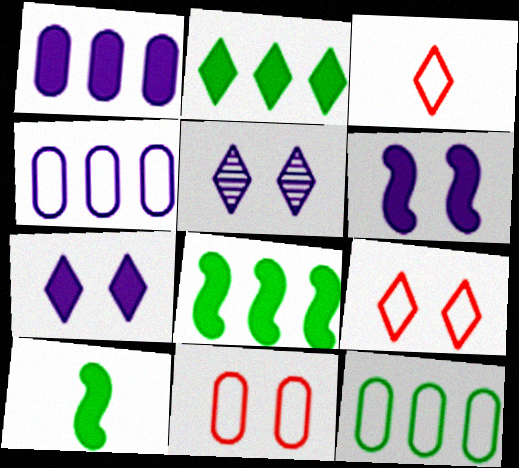[[2, 3, 5]]